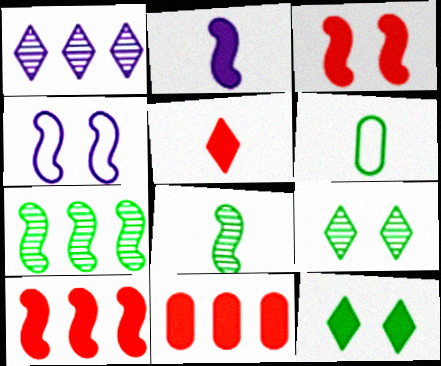[[1, 3, 6], 
[2, 11, 12], 
[3, 5, 11], 
[4, 8, 10], 
[6, 7, 12]]